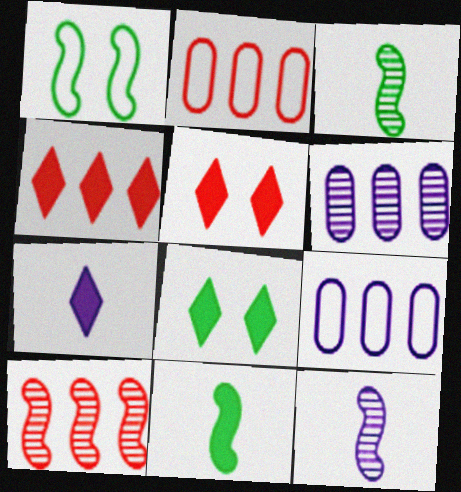[[2, 4, 10], 
[2, 8, 12], 
[3, 5, 9], 
[4, 7, 8]]